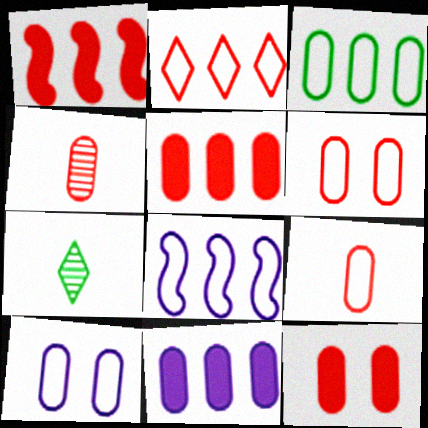[[1, 7, 10], 
[2, 3, 8], 
[3, 9, 10], 
[4, 5, 6], 
[7, 8, 12]]